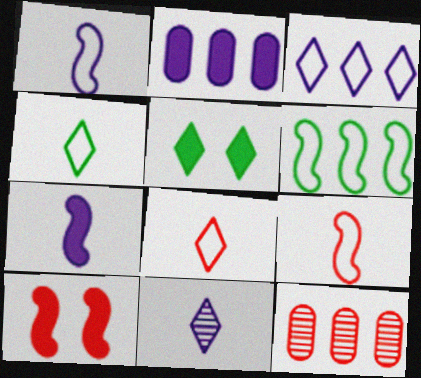[[1, 5, 12], 
[8, 10, 12]]